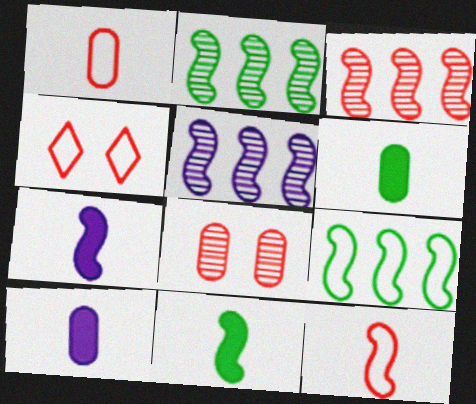[[2, 3, 5], 
[2, 4, 10], 
[4, 5, 6]]